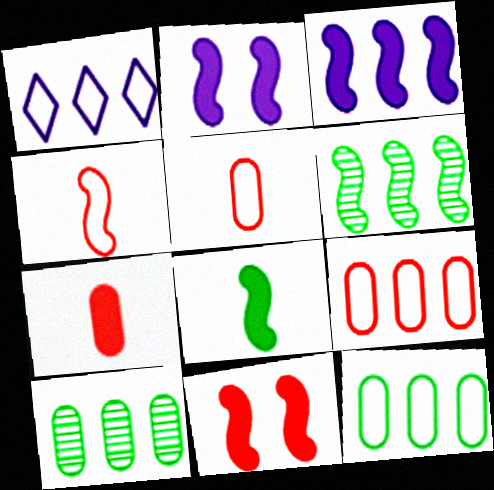[[2, 4, 6], 
[3, 8, 11]]